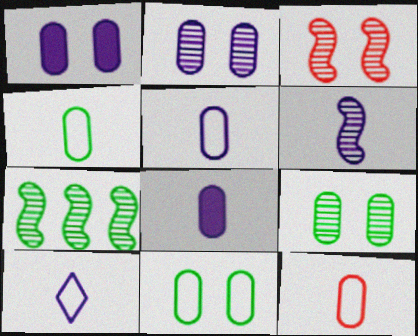[[3, 6, 7], 
[4, 5, 12], 
[6, 8, 10]]